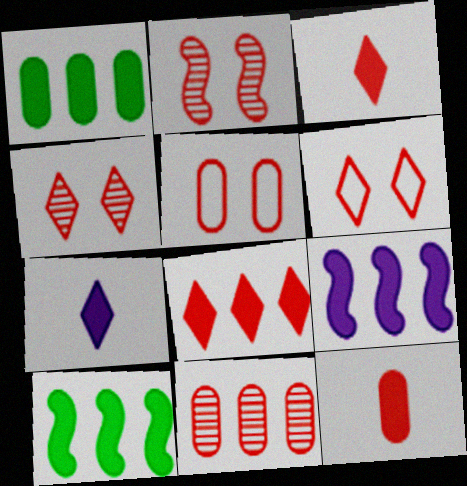[[1, 8, 9], 
[5, 11, 12]]